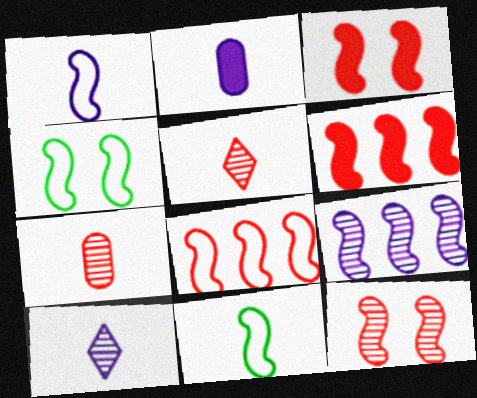[[1, 2, 10], 
[1, 4, 8], 
[2, 5, 11], 
[3, 9, 11]]